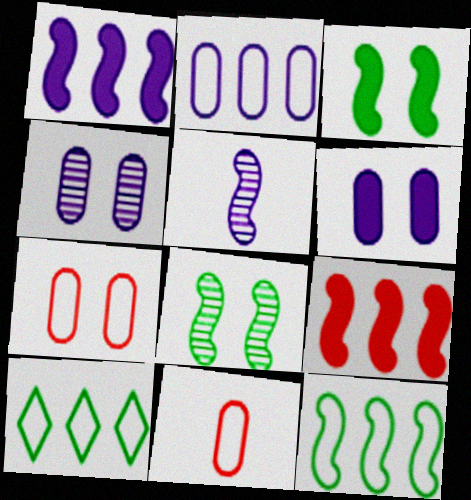[]